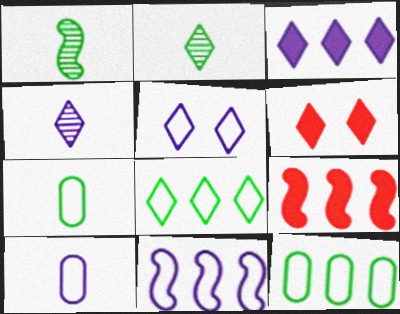[[3, 4, 5], 
[4, 6, 8], 
[5, 10, 11]]